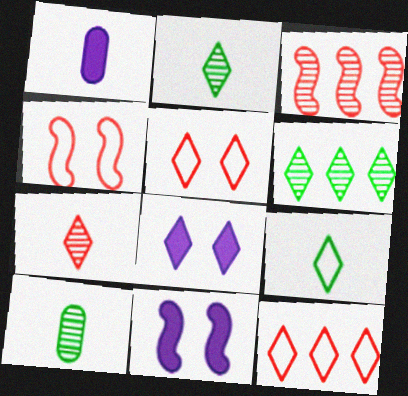[[1, 4, 6], 
[2, 8, 12], 
[10, 11, 12]]